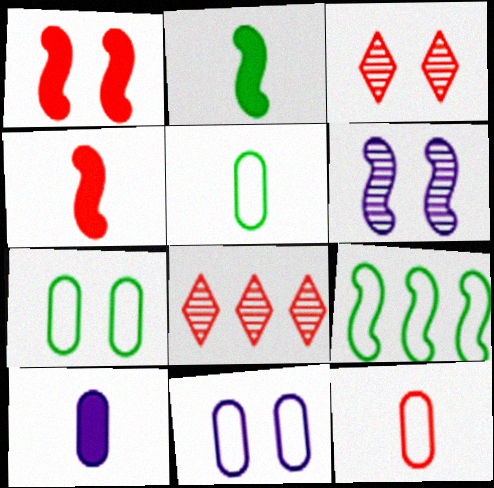[[1, 8, 12], 
[2, 8, 11], 
[3, 9, 10], 
[4, 6, 9]]